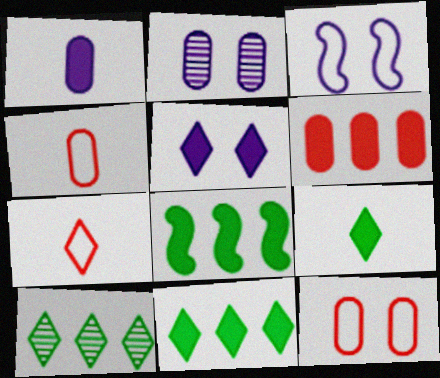[[2, 3, 5], 
[2, 7, 8], 
[5, 7, 10]]